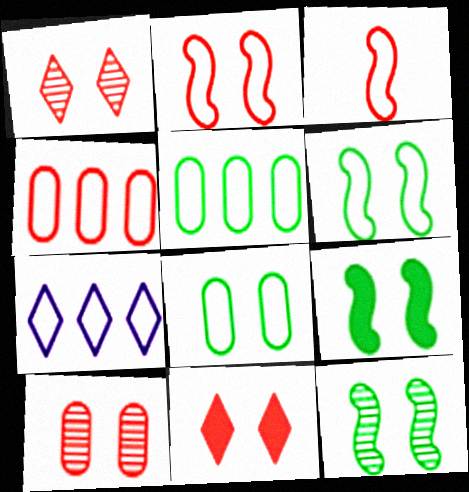[[2, 10, 11], 
[3, 7, 8], 
[6, 9, 12]]